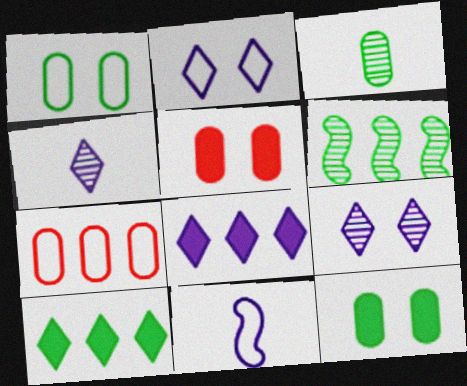[[2, 4, 8], 
[6, 7, 8]]